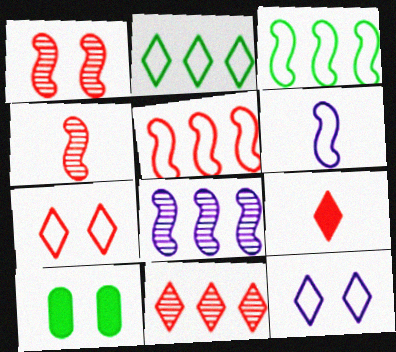[[1, 10, 12], 
[6, 10, 11], 
[7, 9, 11]]